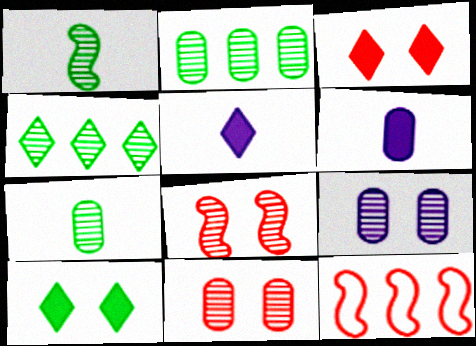[]